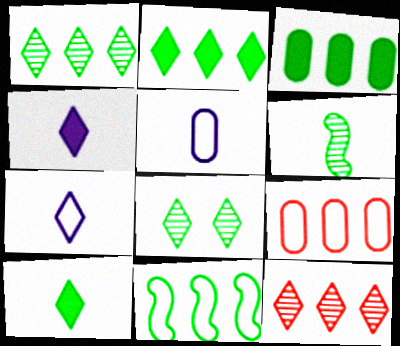[[1, 3, 11]]